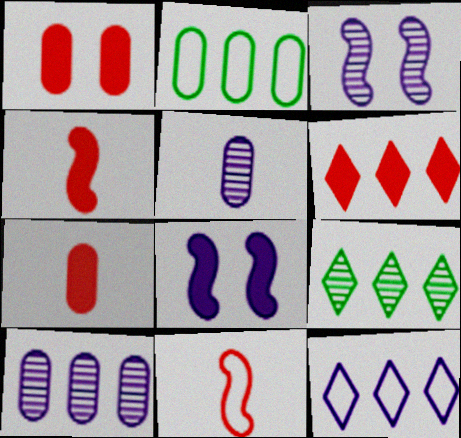[[1, 2, 5], 
[1, 4, 6], 
[5, 8, 12], 
[6, 9, 12]]